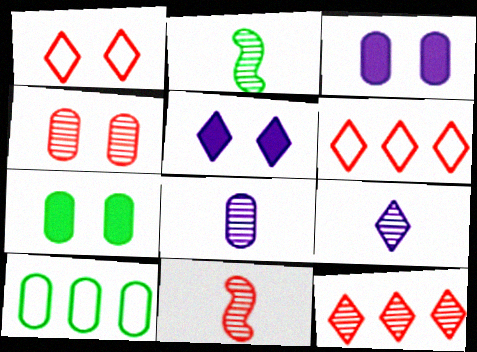[[2, 3, 6], 
[4, 11, 12], 
[5, 10, 11]]